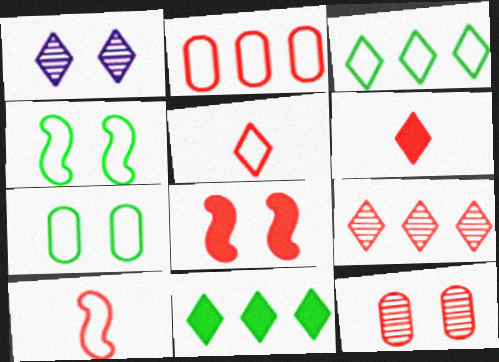[[1, 3, 6], 
[1, 5, 11], 
[1, 7, 8]]